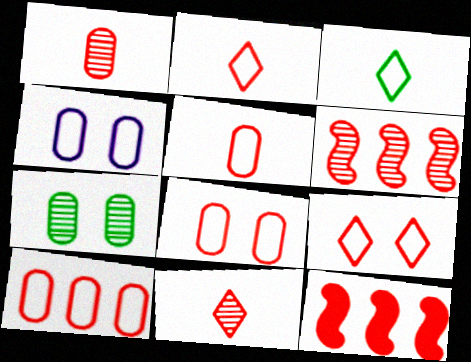[[1, 9, 12], 
[5, 8, 10], 
[8, 11, 12]]